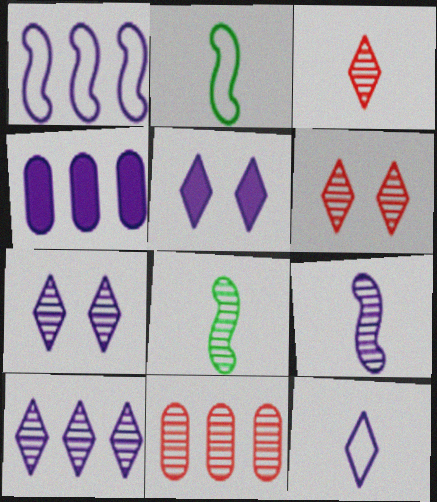[[1, 4, 10], 
[2, 4, 6], 
[2, 5, 11], 
[5, 10, 12], 
[7, 8, 11]]